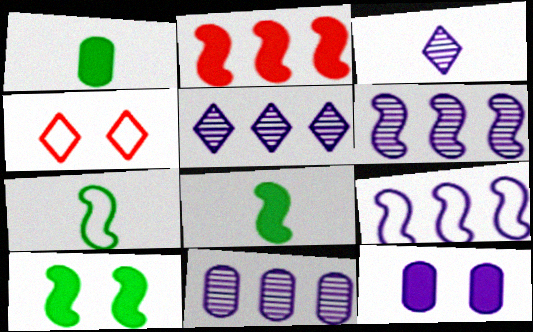[[1, 4, 6], 
[3, 9, 12], 
[4, 8, 11], 
[5, 6, 11]]